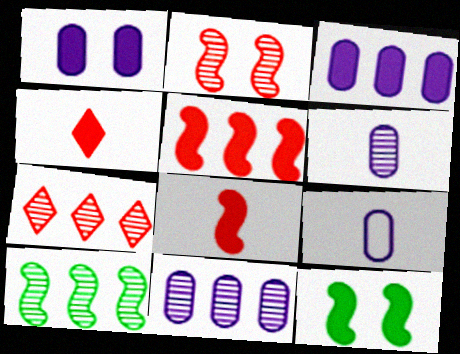[[1, 9, 11], 
[3, 4, 12], 
[7, 9, 12], 
[7, 10, 11]]